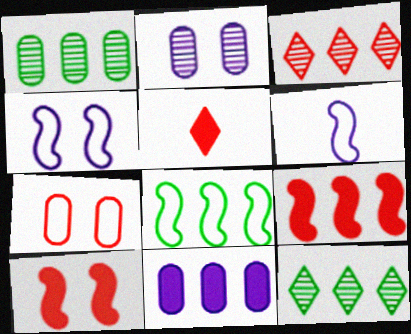[[1, 4, 5], 
[2, 5, 8], 
[3, 8, 11]]